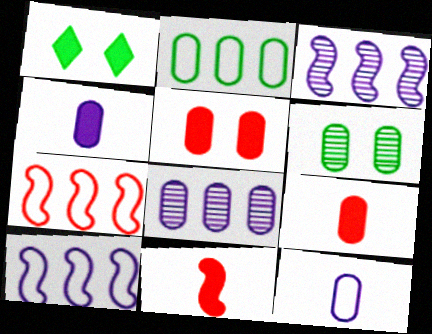[]